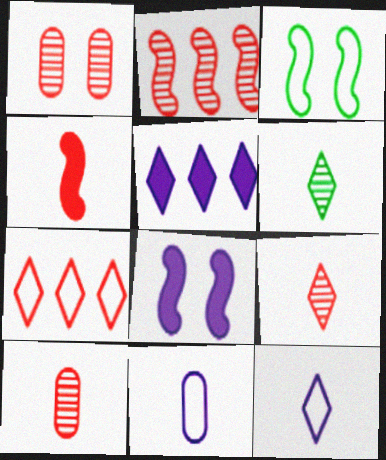[[1, 2, 9], 
[1, 4, 7], 
[3, 5, 10], 
[3, 7, 11], 
[4, 6, 11]]